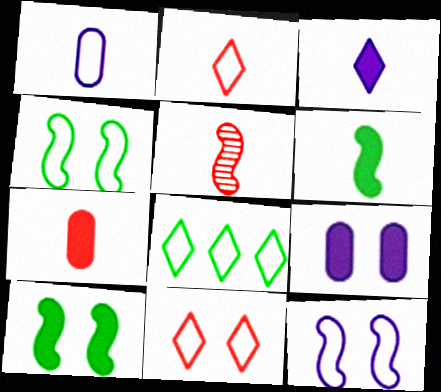[[2, 5, 7], 
[3, 6, 7], 
[5, 8, 9]]